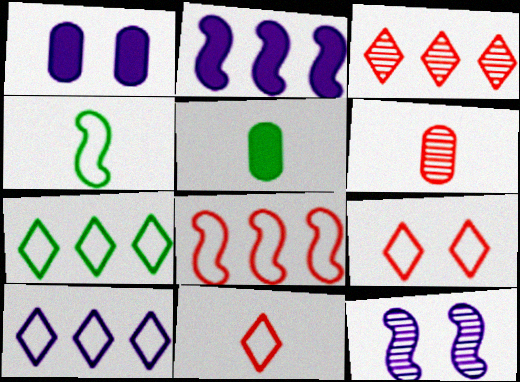[[1, 3, 4]]